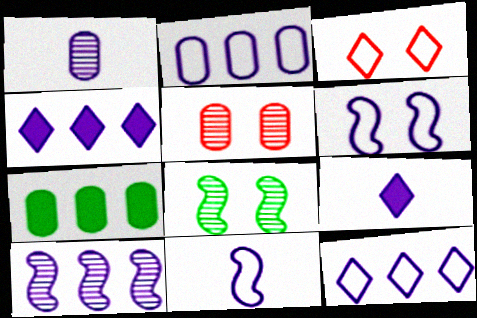[[1, 4, 6], 
[1, 9, 11], 
[2, 4, 10]]